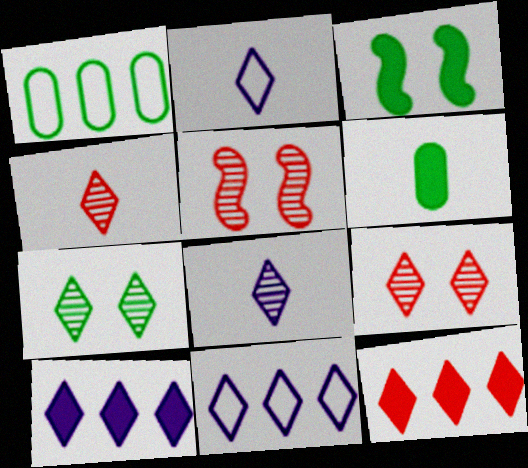[[2, 7, 12], 
[5, 6, 11]]